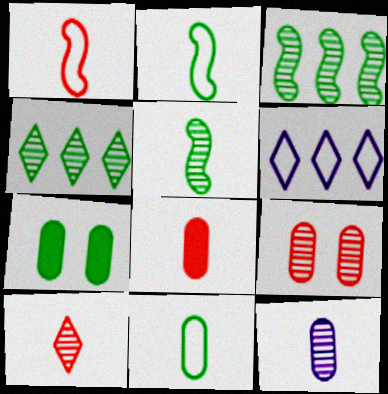[[1, 8, 10], 
[2, 4, 7], 
[5, 10, 12], 
[8, 11, 12]]